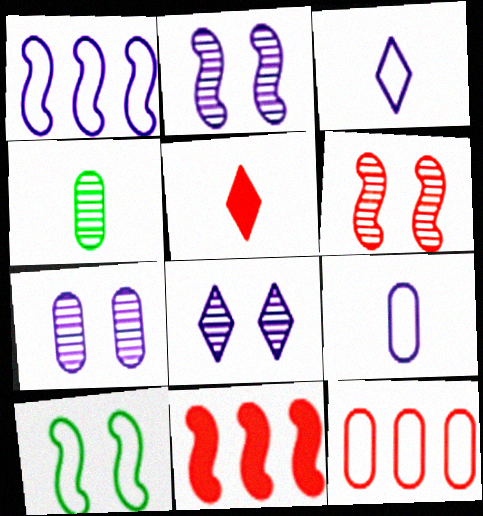[[2, 7, 8], 
[3, 10, 12], 
[5, 6, 12]]